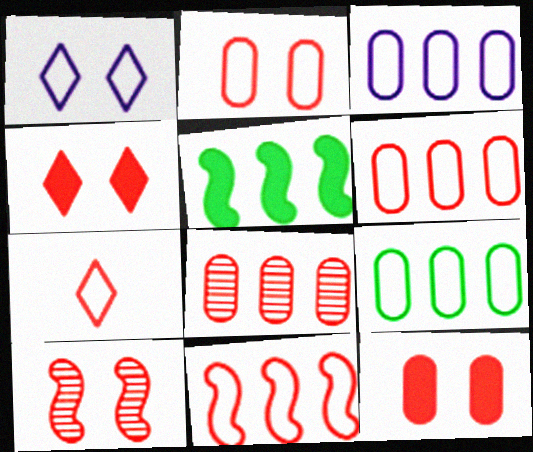[[2, 4, 10], 
[2, 7, 11], 
[3, 6, 9]]